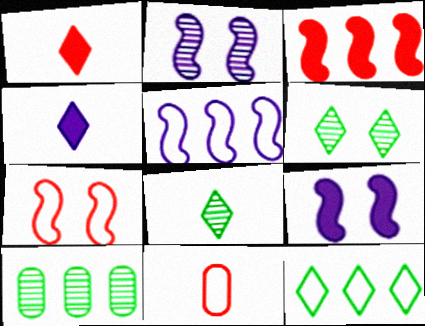[[4, 7, 10]]